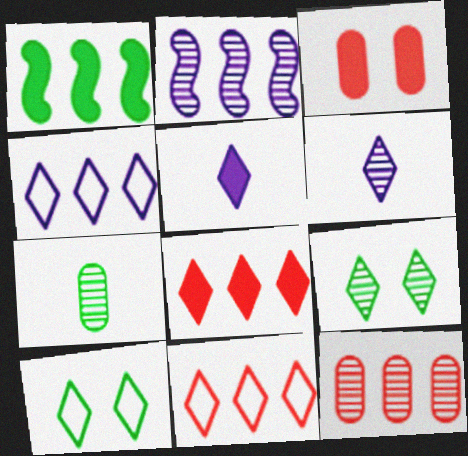[[1, 3, 5], 
[1, 4, 12], 
[1, 7, 10], 
[5, 9, 11], 
[6, 8, 10]]